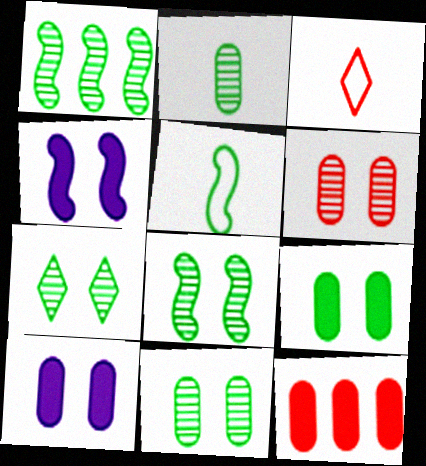[[1, 2, 7], 
[1, 3, 10], 
[7, 8, 11]]